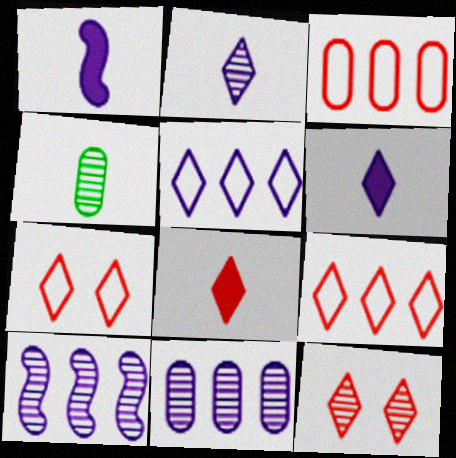[[4, 10, 12], 
[8, 9, 12]]